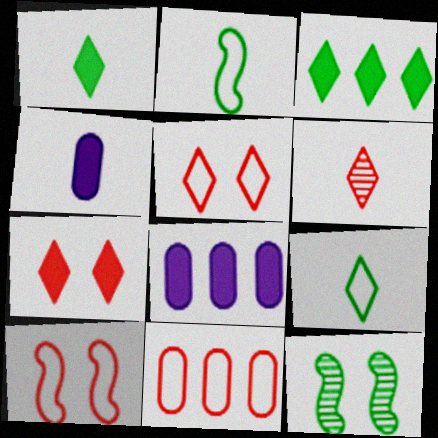[[2, 4, 6]]